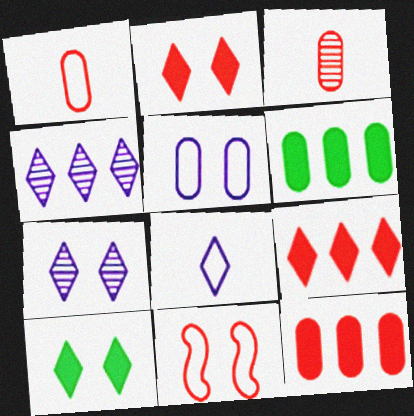[[3, 5, 6], 
[3, 9, 11]]